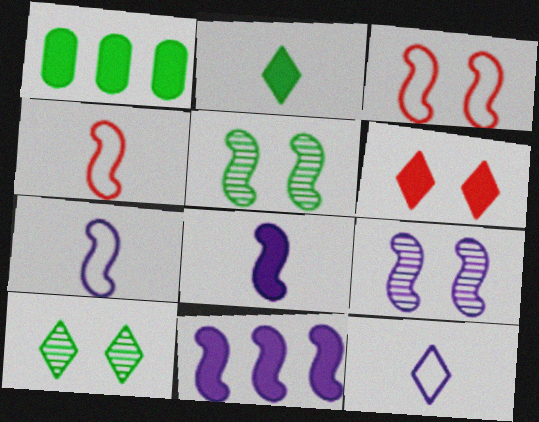[[1, 6, 8], 
[4, 5, 11], 
[7, 9, 11]]